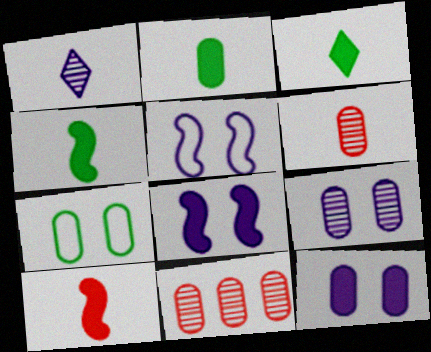[[2, 3, 4], 
[3, 5, 11]]